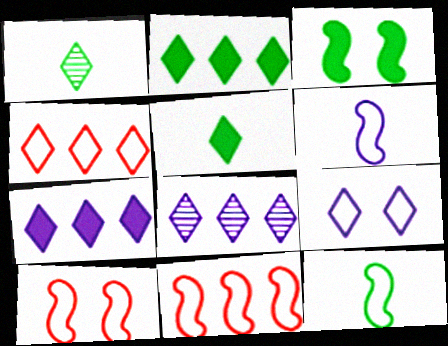[[2, 4, 8]]